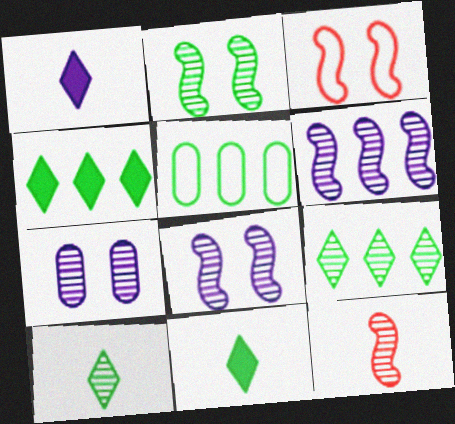[[2, 5, 11], 
[2, 6, 12], 
[7, 9, 12]]